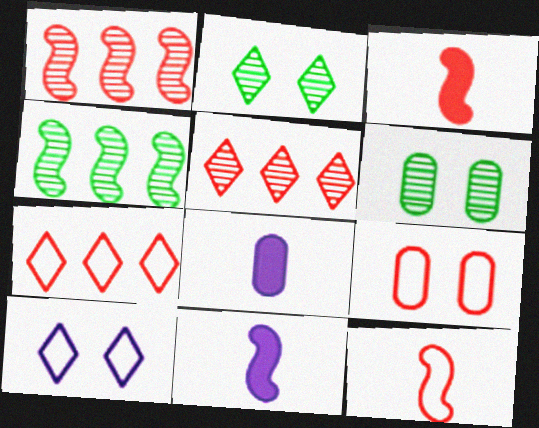[[3, 5, 9], 
[6, 7, 11], 
[7, 9, 12]]